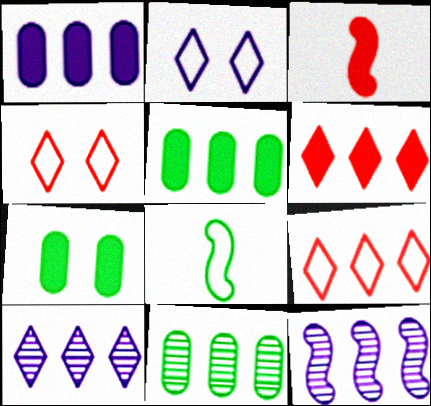[[2, 3, 11], 
[5, 9, 12]]